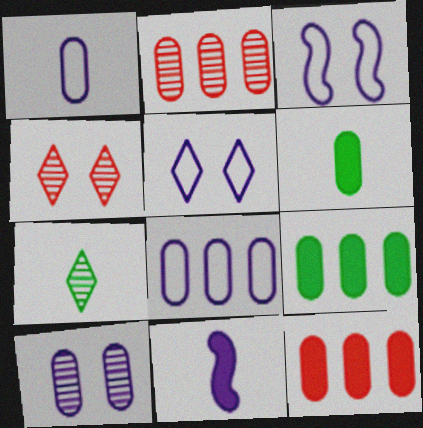[[2, 8, 9], 
[3, 7, 12]]